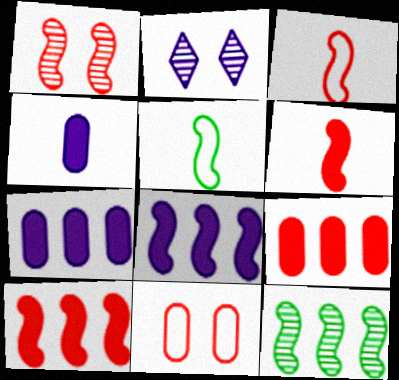[[1, 3, 10], 
[1, 5, 8], 
[2, 5, 9]]